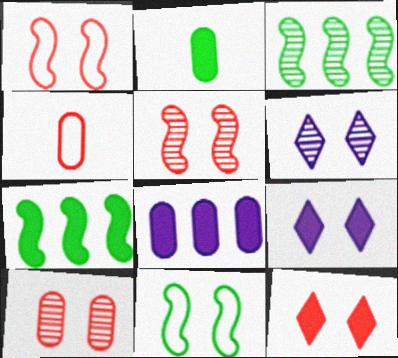[[1, 10, 12], 
[3, 4, 9], 
[4, 6, 7], 
[9, 10, 11]]